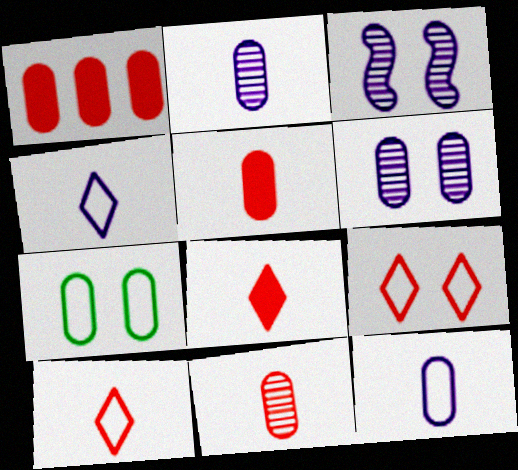[[1, 2, 7]]